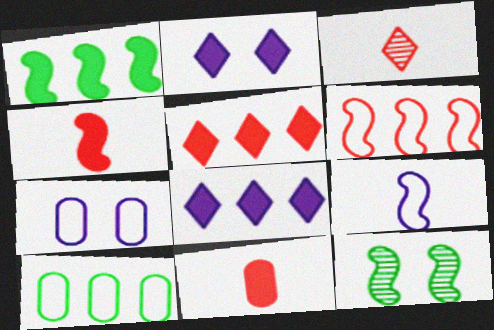[[1, 2, 11], 
[1, 3, 7]]